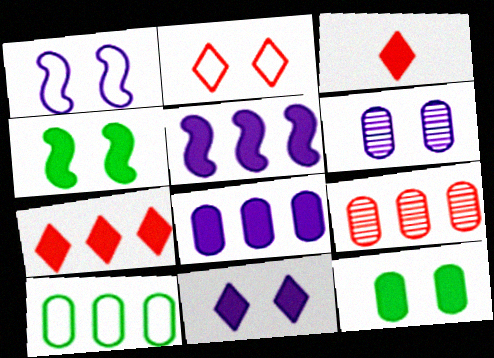[[1, 6, 11], 
[2, 4, 6], 
[3, 4, 8], 
[3, 5, 12], 
[8, 9, 10]]